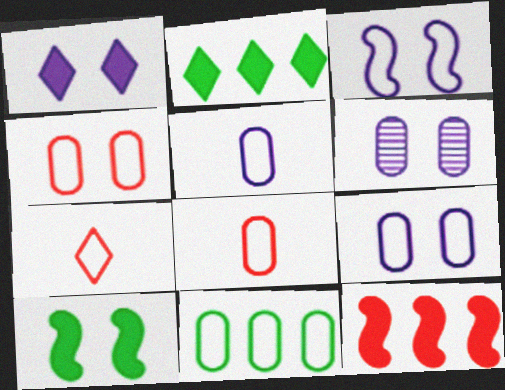[[1, 3, 6], 
[3, 7, 11], 
[4, 5, 11], 
[8, 9, 11]]